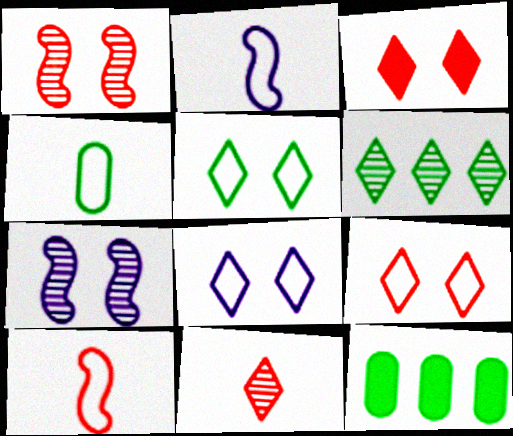[[5, 8, 9]]